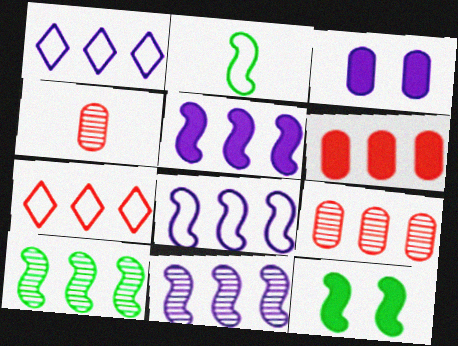[[1, 4, 12], 
[1, 6, 10], 
[2, 10, 12], 
[5, 8, 11]]